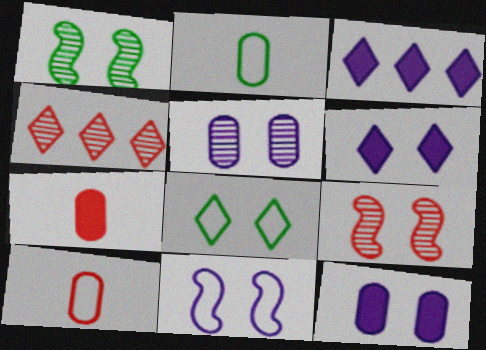[[1, 3, 10], 
[2, 3, 9], 
[5, 6, 11], 
[8, 9, 12]]